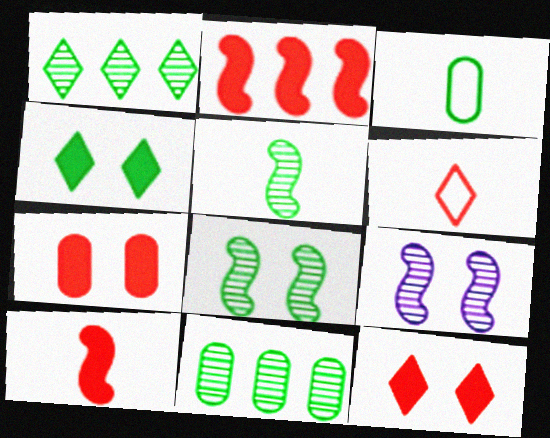[]